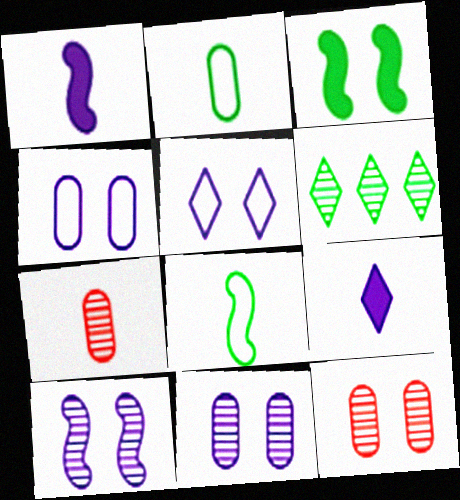[[2, 3, 6], 
[3, 5, 12], 
[6, 7, 10], 
[7, 8, 9]]